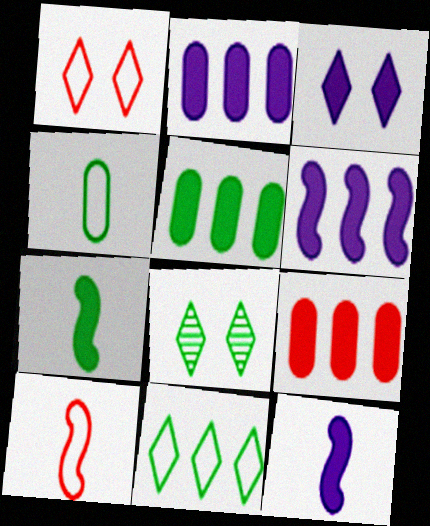[[1, 3, 8], 
[2, 3, 12], 
[2, 5, 9], 
[2, 8, 10], 
[3, 7, 9]]